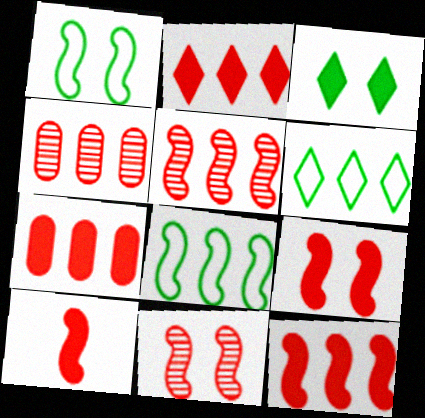[[2, 7, 12], 
[9, 10, 12]]